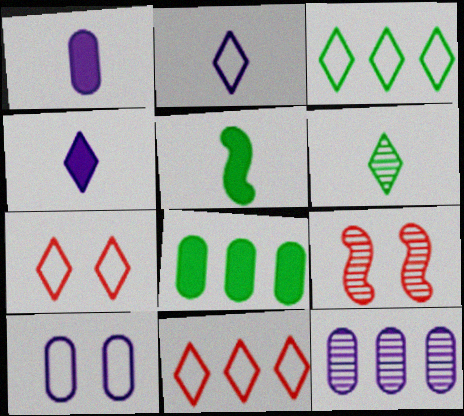[[1, 3, 9], 
[1, 10, 12], 
[2, 3, 7], 
[2, 8, 9], 
[5, 7, 12], 
[6, 9, 12]]